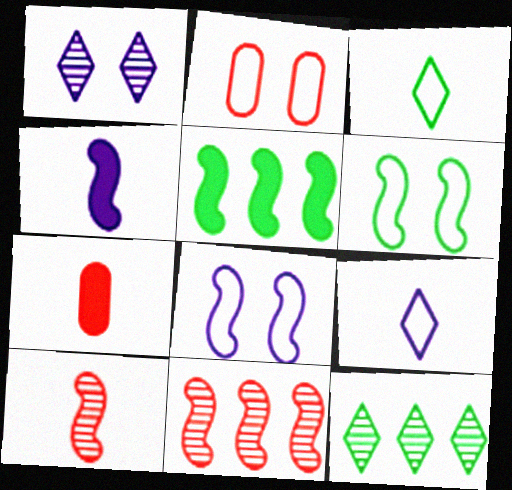[[2, 4, 12], 
[4, 6, 11], 
[5, 8, 10], 
[7, 8, 12]]